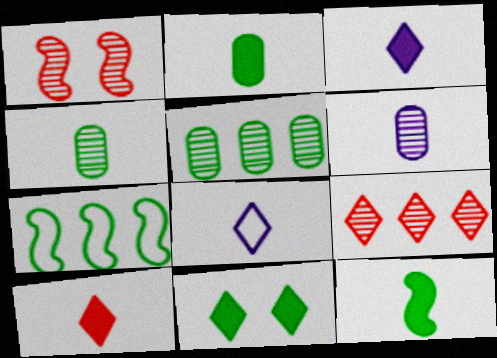[[4, 7, 11], 
[8, 9, 11]]